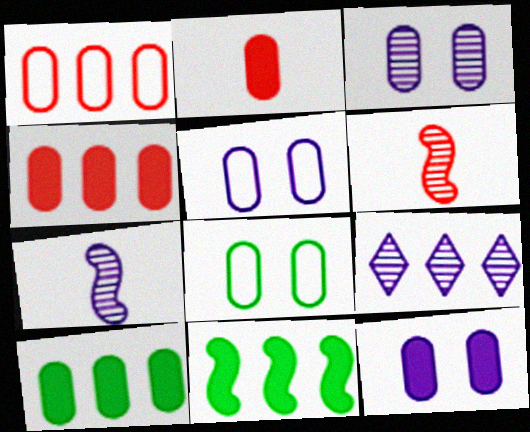[[1, 9, 11], 
[2, 10, 12], 
[3, 5, 12], 
[3, 7, 9]]